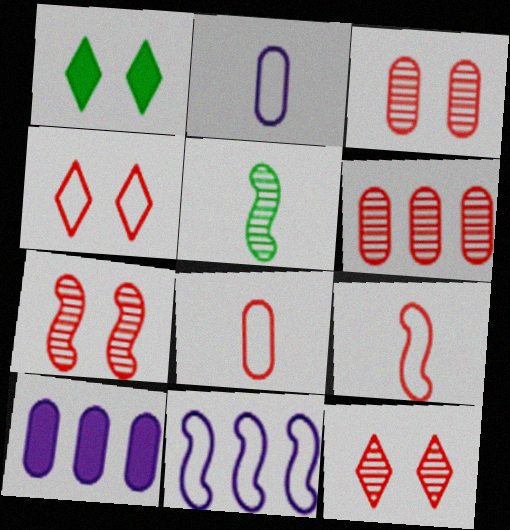[[3, 7, 12], 
[4, 5, 10]]